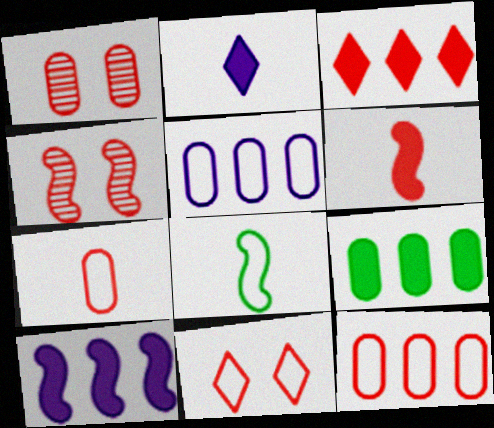[[3, 4, 7], 
[3, 9, 10], 
[4, 8, 10], 
[5, 8, 11]]